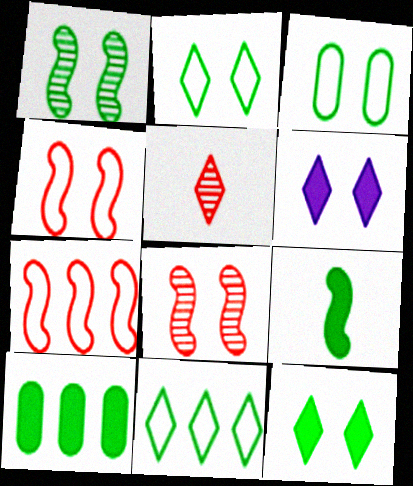[[1, 3, 12], 
[3, 6, 8], 
[5, 6, 11], 
[9, 10, 12]]